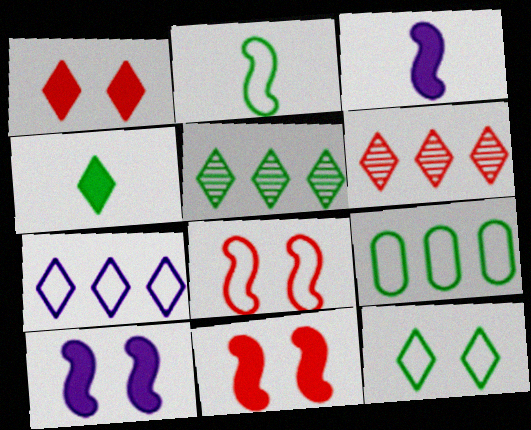[[2, 9, 12], 
[4, 5, 12]]